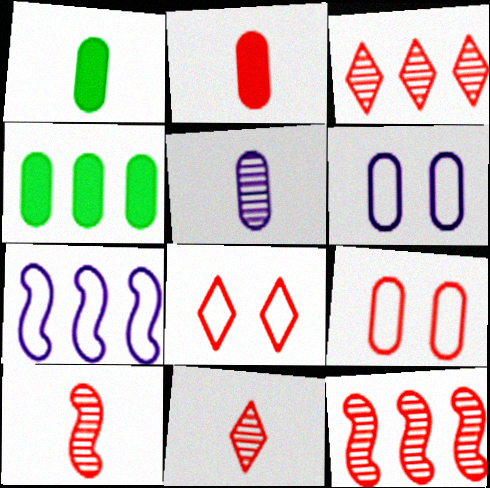[[2, 8, 12], 
[3, 4, 7], 
[4, 5, 9]]